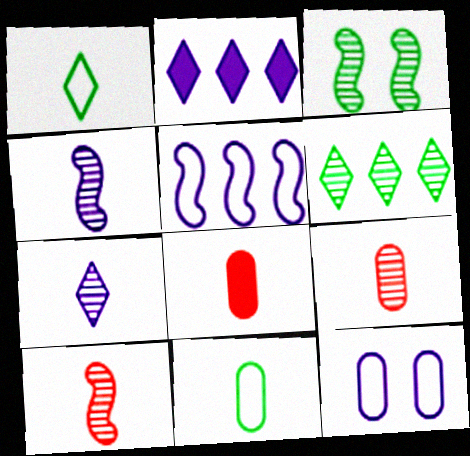[[1, 4, 8], 
[2, 4, 12]]